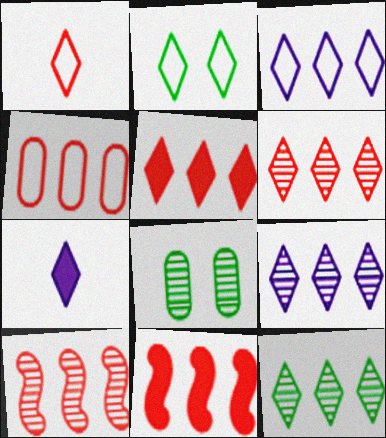[[1, 2, 3], 
[2, 6, 7], 
[3, 5, 12], 
[4, 5, 10], 
[4, 6, 11], 
[6, 9, 12]]